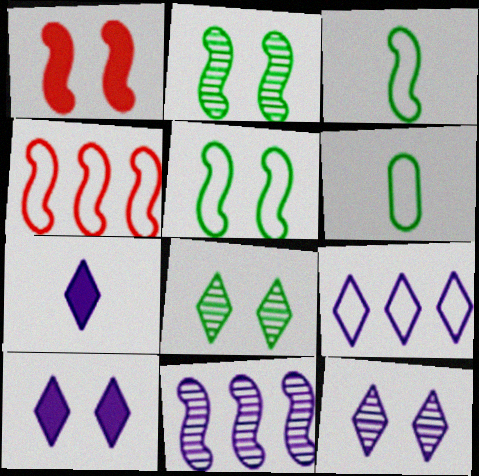[[1, 3, 11], 
[7, 9, 12]]